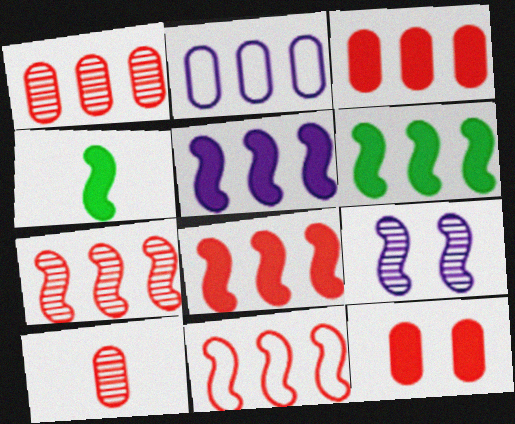[[4, 9, 11], 
[5, 6, 8], 
[7, 8, 11]]